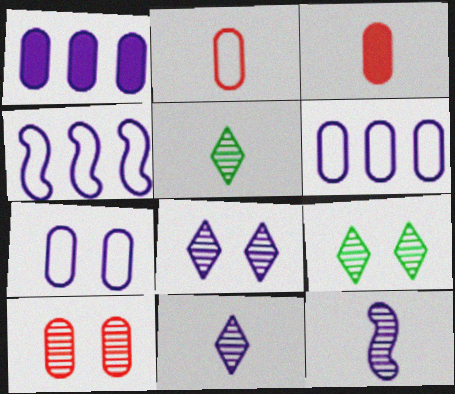[[3, 4, 9]]